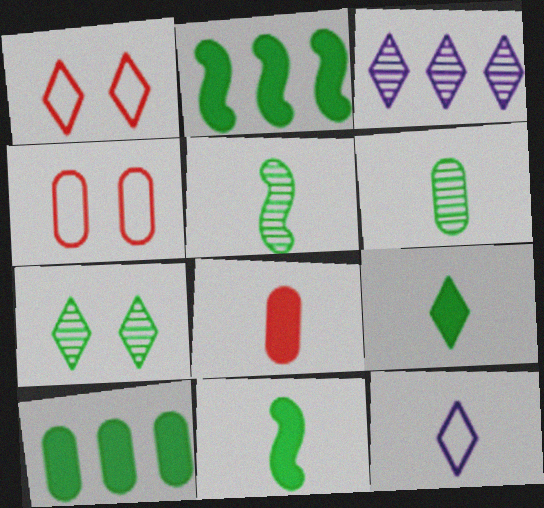[[1, 3, 9], 
[3, 4, 11], 
[5, 8, 12]]